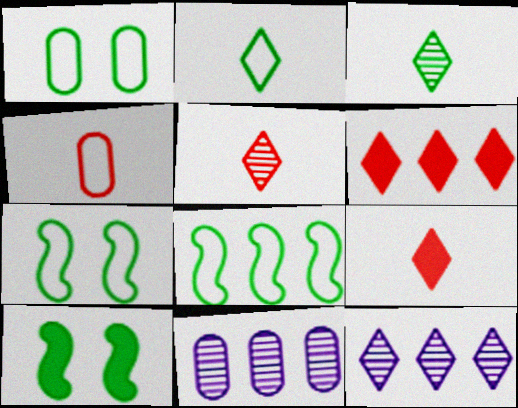[[1, 2, 8], 
[4, 10, 12], 
[6, 8, 11], 
[7, 9, 11]]